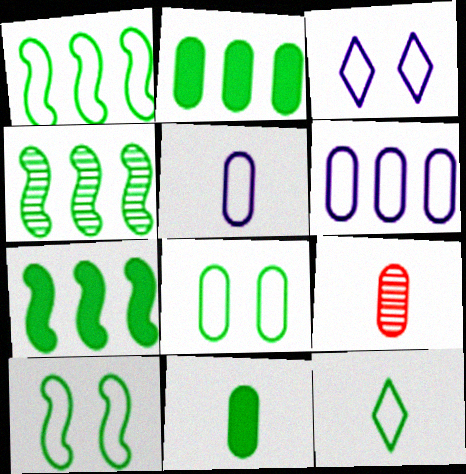[[1, 4, 7], 
[1, 8, 12], 
[3, 7, 9], 
[5, 9, 11]]